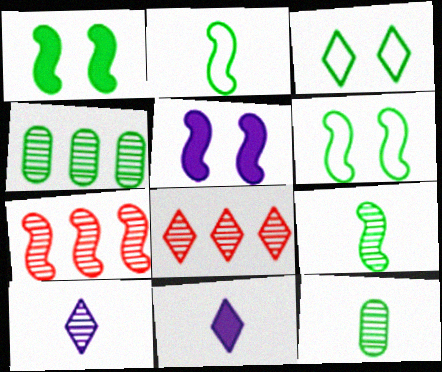[[2, 5, 7], 
[3, 8, 11]]